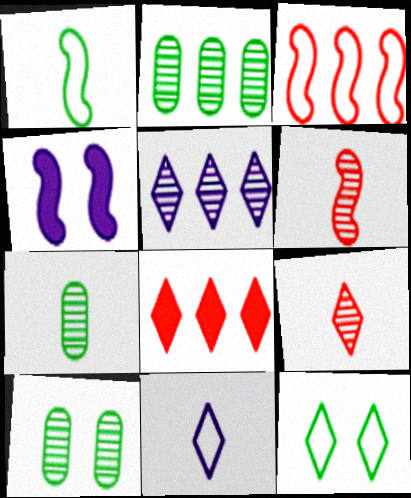[[2, 7, 10], 
[5, 6, 10]]